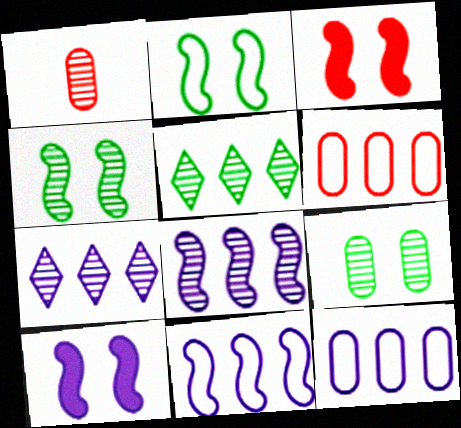[[1, 4, 7]]